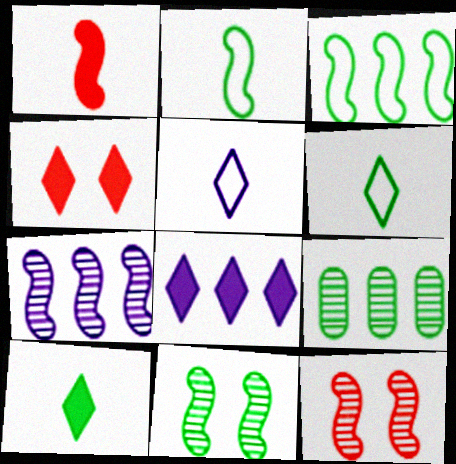[[4, 8, 10]]